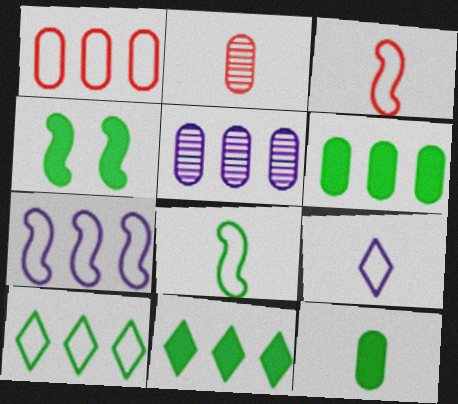[[1, 5, 6], 
[1, 7, 10], 
[4, 11, 12]]